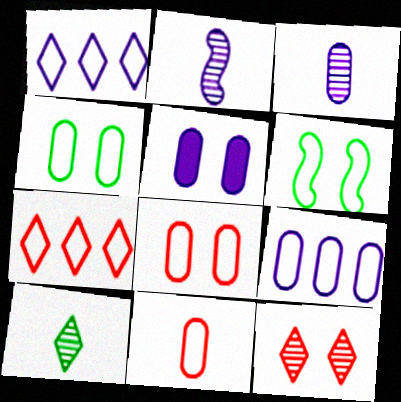[[1, 2, 5], 
[1, 6, 11], 
[3, 5, 9], 
[4, 9, 11], 
[5, 6, 12]]